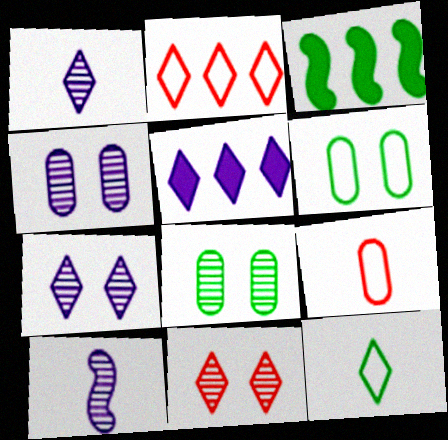[[3, 7, 9], 
[3, 8, 12], 
[5, 11, 12]]